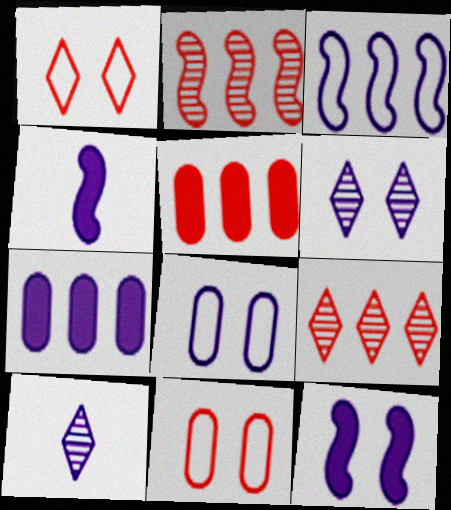[[6, 8, 12]]